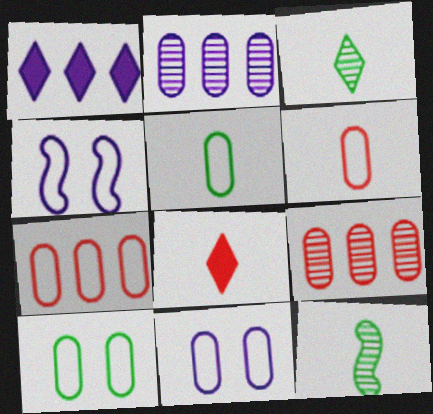[[5, 7, 11]]